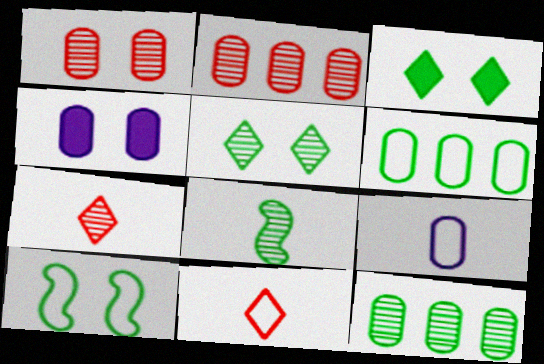[[3, 6, 8], 
[5, 8, 12]]